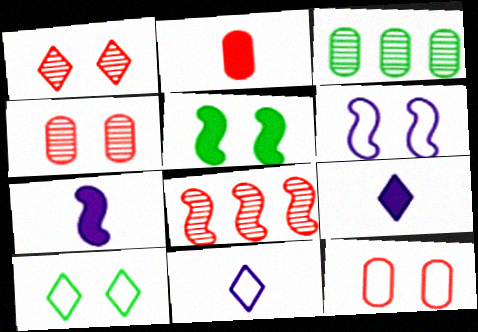[[6, 10, 12]]